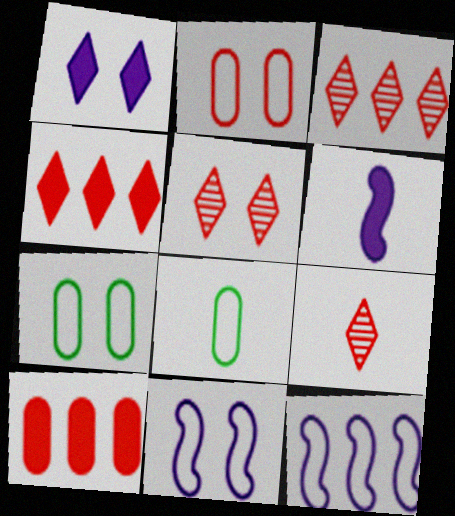[[3, 5, 9], 
[3, 6, 7], 
[6, 8, 9]]